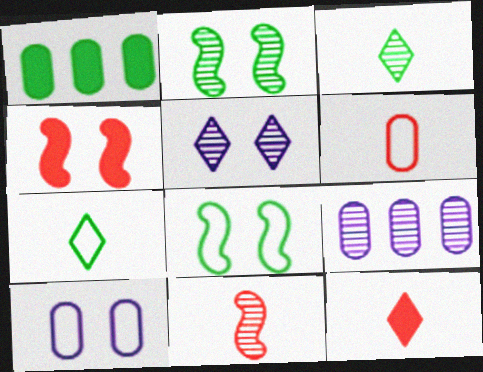[[1, 2, 7], 
[1, 3, 8], 
[4, 7, 9], 
[6, 11, 12], 
[8, 9, 12]]